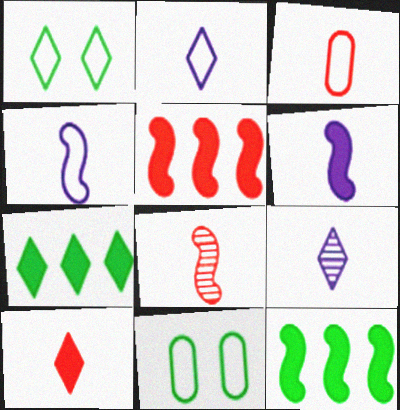[[3, 8, 10], 
[5, 9, 11]]